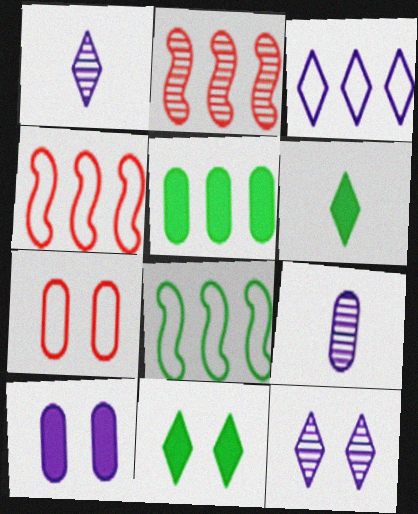[[2, 3, 5], 
[4, 9, 11], 
[5, 7, 9]]